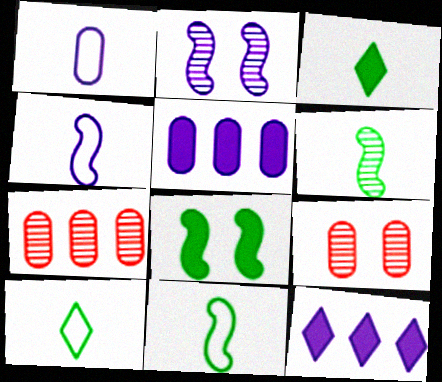[[1, 2, 12], 
[9, 11, 12]]